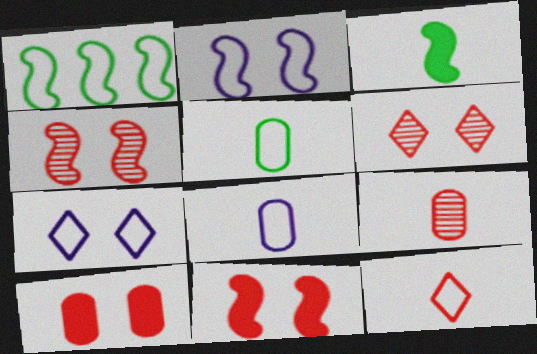[]